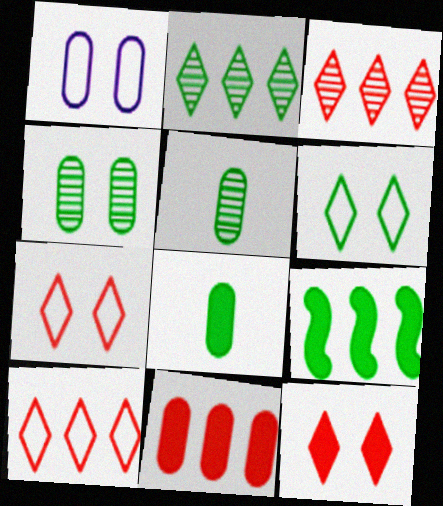[[1, 5, 11], 
[5, 6, 9]]